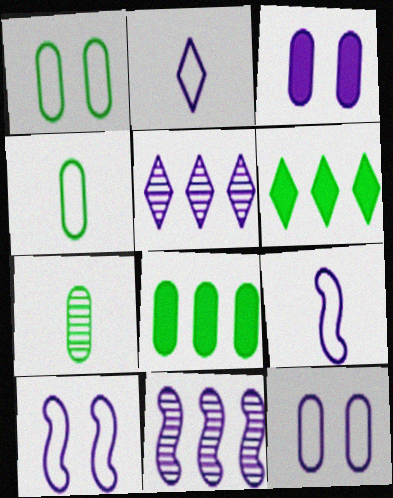[[1, 7, 8], 
[2, 3, 11], 
[3, 5, 9]]